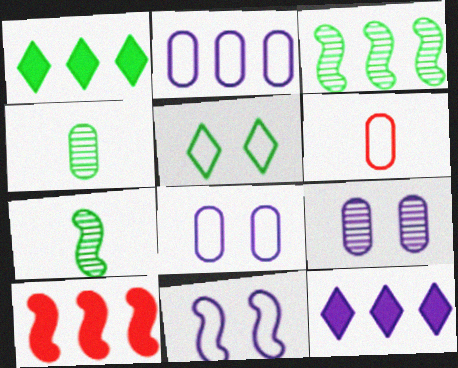[[7, 10, 11]]